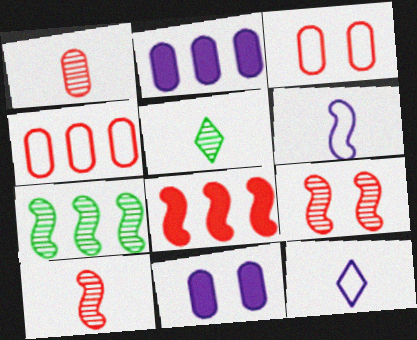[]